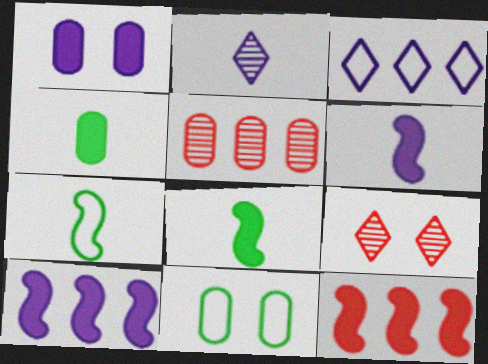[[2, 11, 12]]